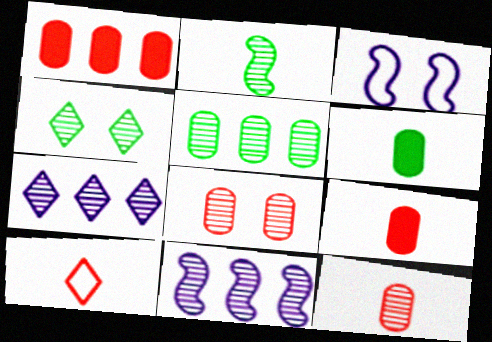[[2, 4, 5], 
[2, 7, 8], 
[4, 11, 12]]